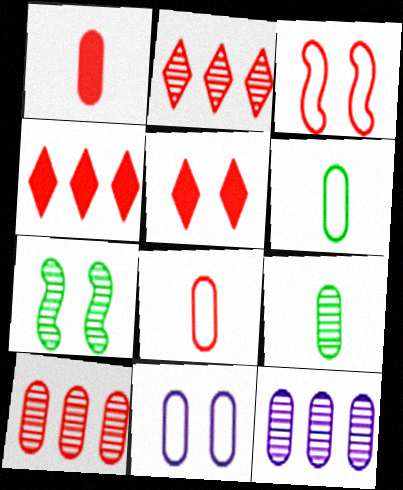[[1, 2, 3], 
[5, 7, 11]]